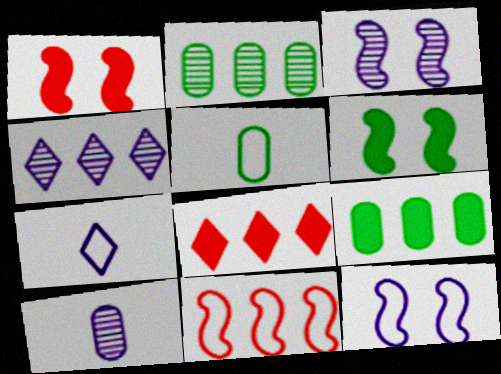[[1, 2, 7], 
[1, 4, 5], 
[3, 4, 10], 
[3, 5, 8], 
[4, 9, 11]]